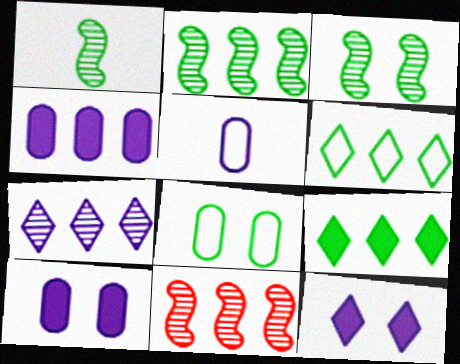[[1, 2, 3], 
[1, 8, 9], 
[4, 6, 11]]